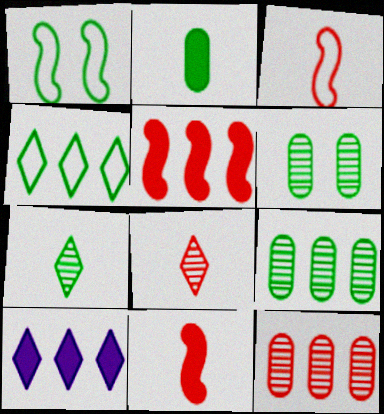[[3, 6, 10]]